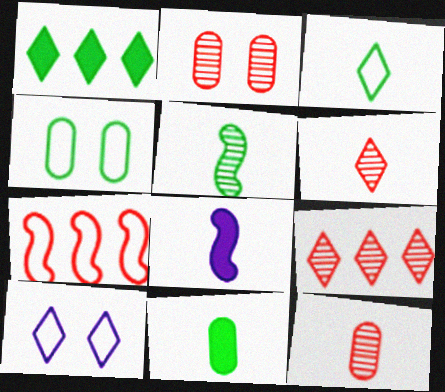[[1, 4, 5], 
[1, 6, 10], 
[3, 5, 11], 
[3, 8, 12], 
[4, 8, 9]]